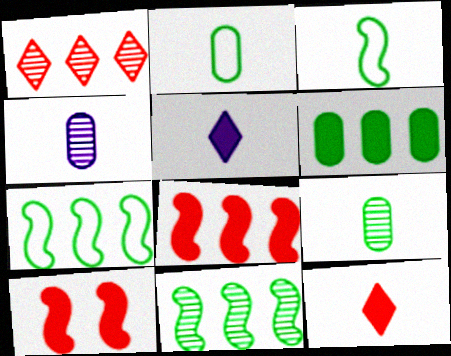[[3, 4, 12], 
[5, 6, 10]]